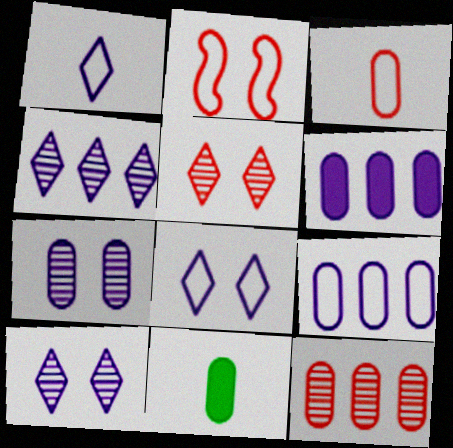[[2, 4, 11]]